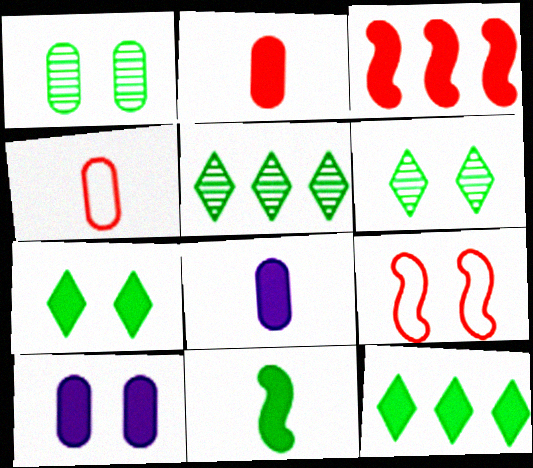[[3, 7, 8], 
[5, 8, 9], 
[6, 9, 10]]